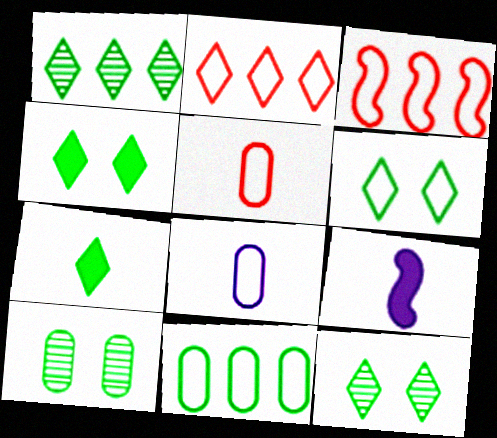[[1, 6, 7], 
[2, 9, 10], 
[3, 6, 8], 
[4, 6, 12]]